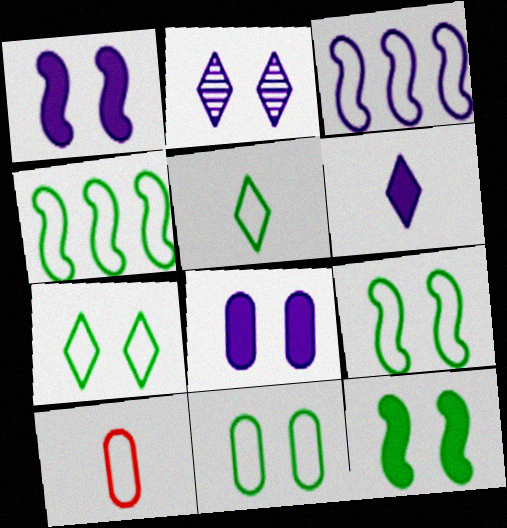[[3, 7, 10], 
[4, 5, 11], 
[7, 9, 11]]